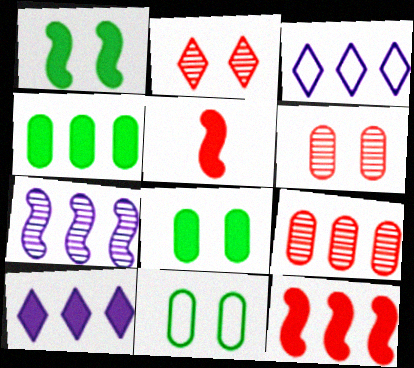[[4, 10, 12], 
[5, 8, 10]]